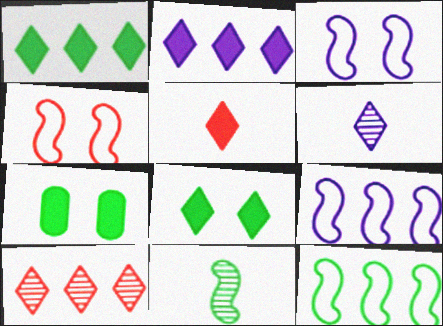[[2, 5, 8]]